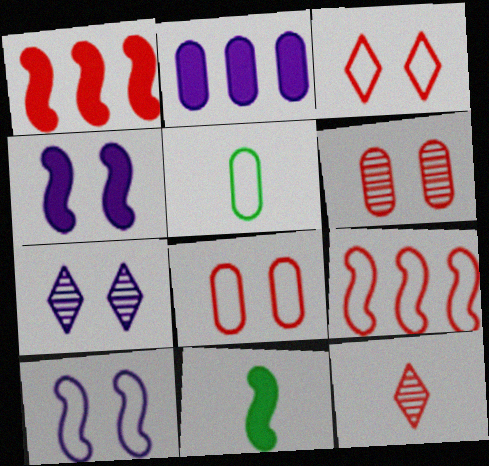[[1, 4, 11], 
[1, 5, 7], 
[1, 8, 12], 
[2, 5, 6]]